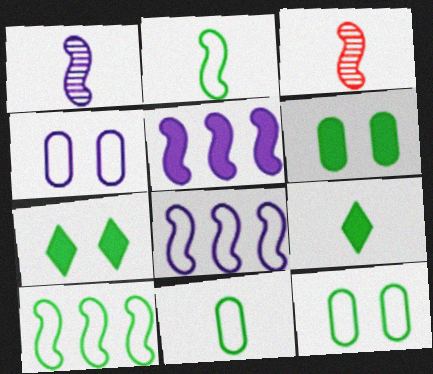[]